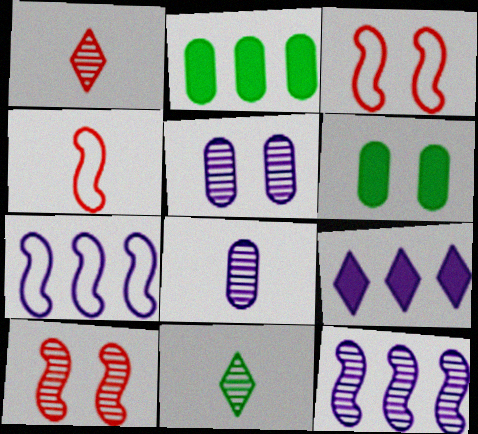[[1, 6, 7]]